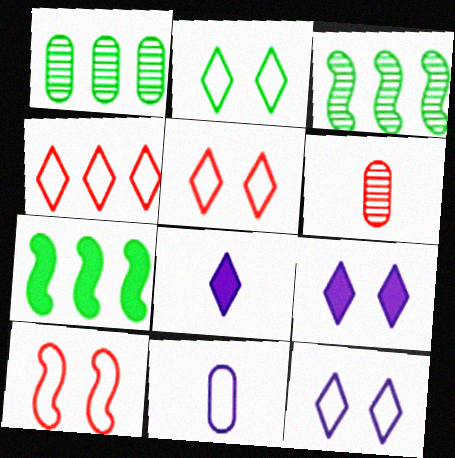[[1, 8, 10], 
[2, 5, 12], 
[6, 7, 12]]